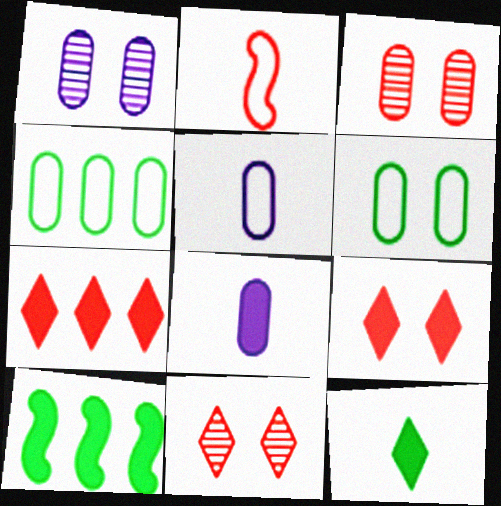[[2, 3, 7], 
[3, 4, 8], 
[5, 10, 11], 
[8, 9, 10]]